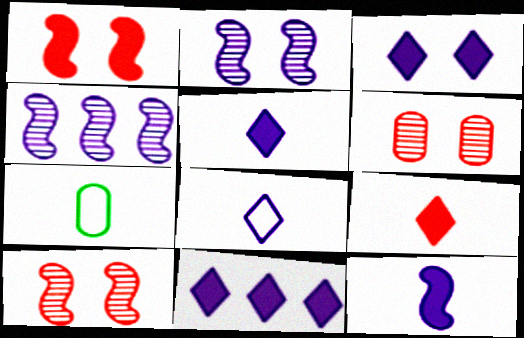[[3, 5, 11], 
[7, 10, 11]]